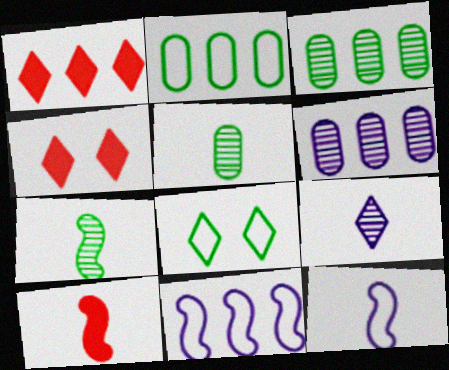[[1, 3, 11], 
[1, 8, 9], 
[3, 4, 12], 
[4, 5, 11], 
[6, 8, 10], 
[7, 10, 12]]